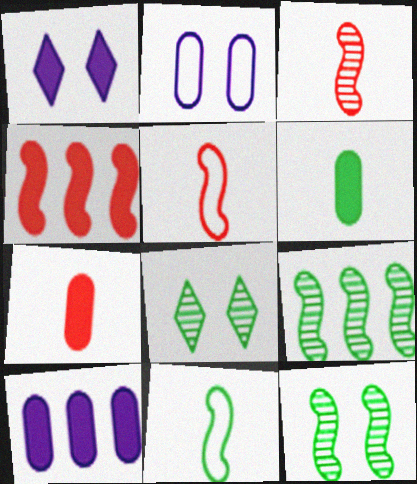[[1, 4, 6], 
[5, 8, 10]]